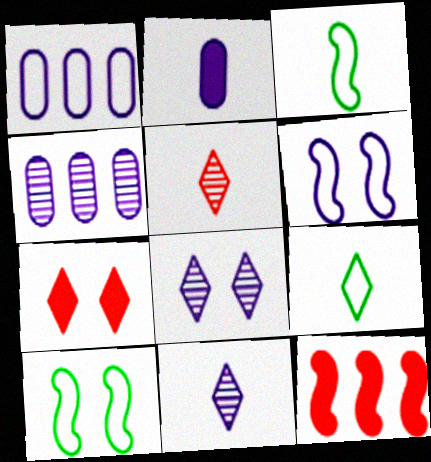[[2, 3, 5], 
[3, 4, 7]]